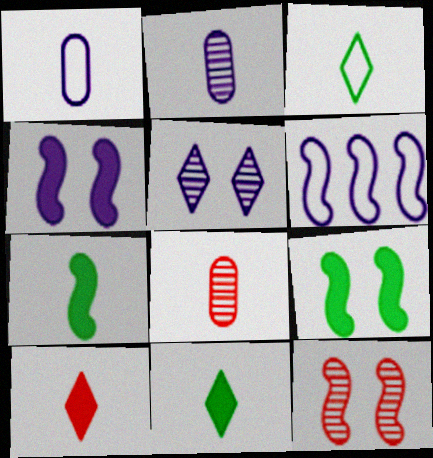[[6, 7, 12]]